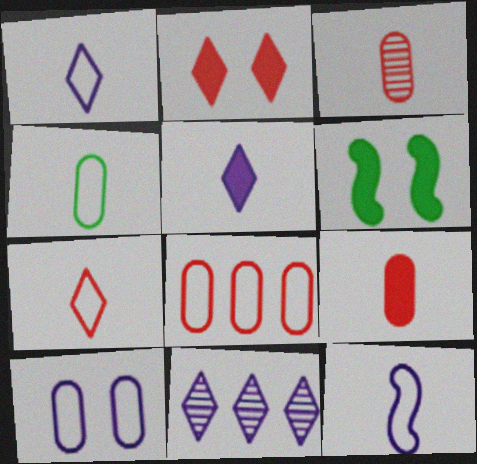[[4, 7, 12], 
[4, 8, 10]]